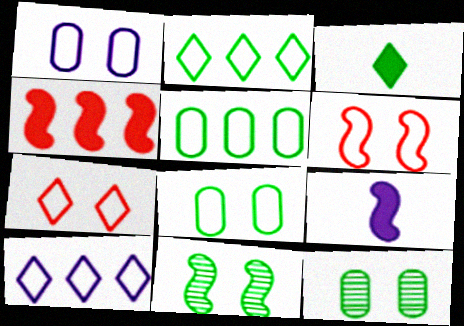[[3, 5, 11]]